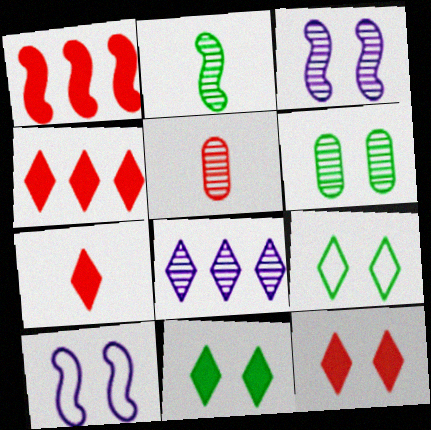[[1, 2, 10], 
[4, 7, 12], 
[6, 10, 12], 
[7, 8, 9]]